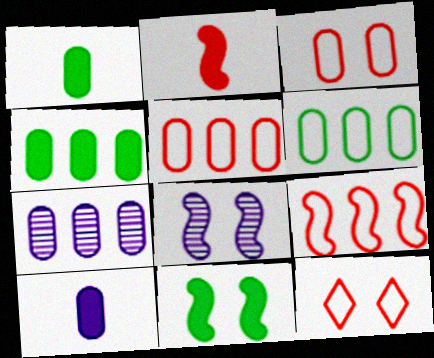[[1, 3, 7], 
[4, 5, 7]]